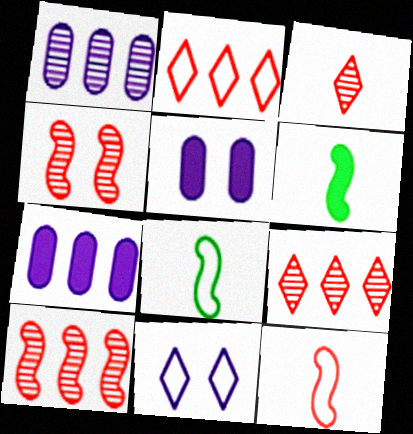[[5, 8, 9]]